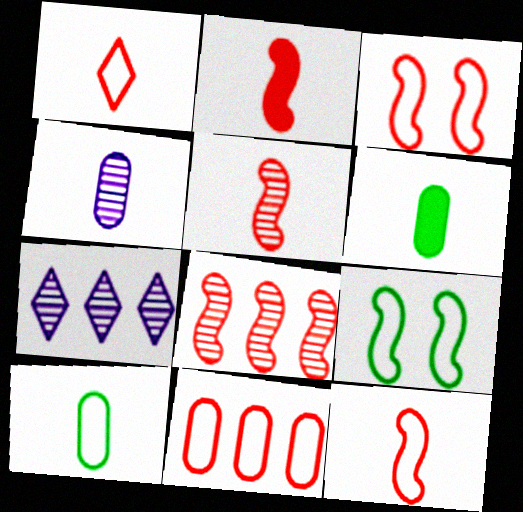[[1, 3, 11], 
[2, 3, 8], 
[2, 5, 12], 
[3, 6, 7]]